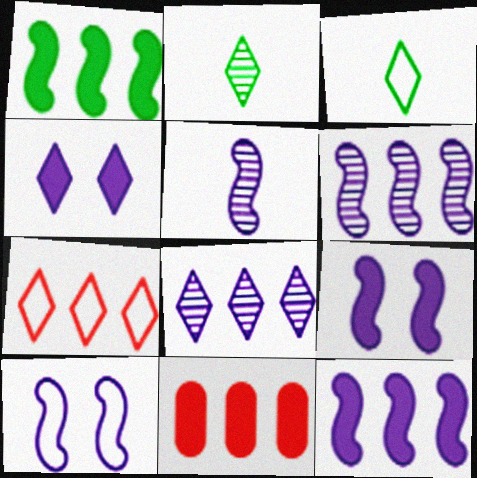[[2, 4, 7], 
[2, 10, 11], 
[5, 10, 12]]